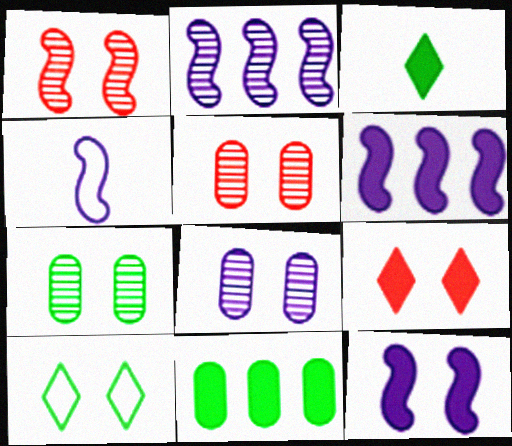[[2, 4, 12], 
[5, 7, 8], 
[5, 10, 12]]